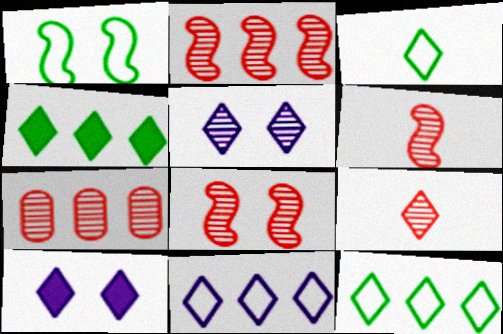[[2, 6, 8], 
[7, 8, 9], 
[9, 10, 12]]